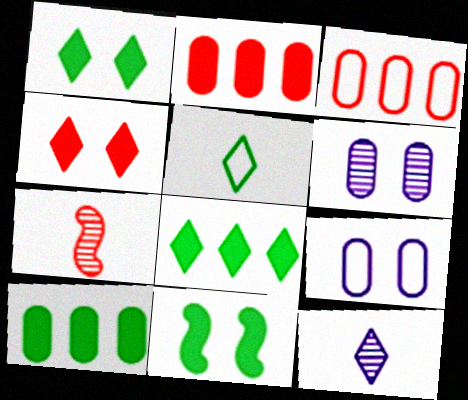[[3, 4, 7], 
[3, 11, 12], 
[7, 8, 9]]